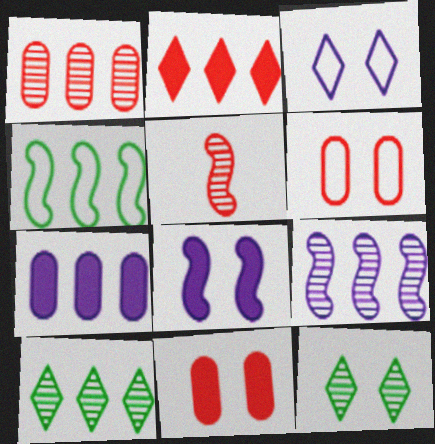[[1, 9, 10], 
[2, 5, 6], 
[4, 5, 8], 
[6, 8, 12]]